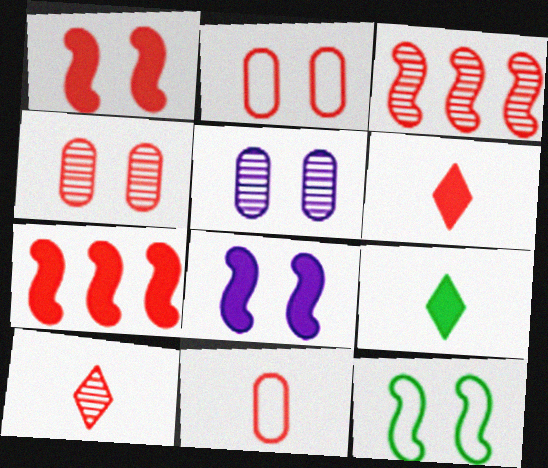[[2, 3, 6], 
[2, 7, 10], 
[3, 4, 10]]